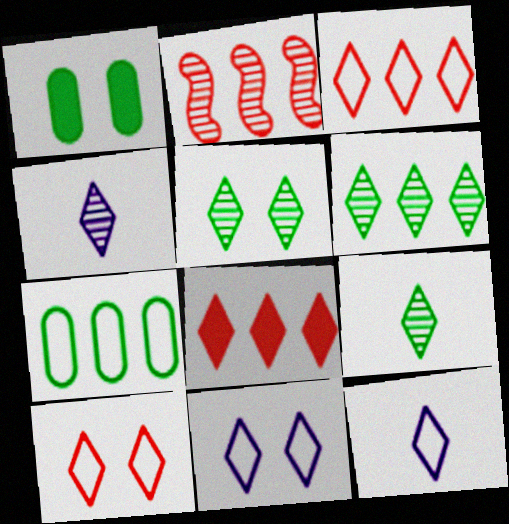[[1, 2, 12], 
[5, 6, 9], 
[5, 8, 12], 
[8, 9, 11]]